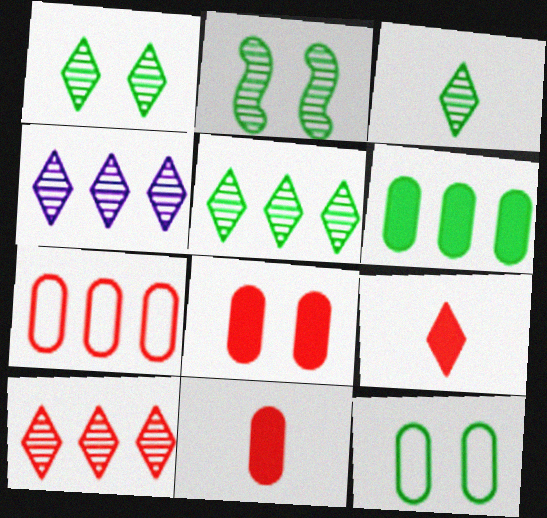[[1, 3, 5], 
[4, 5, 10]]